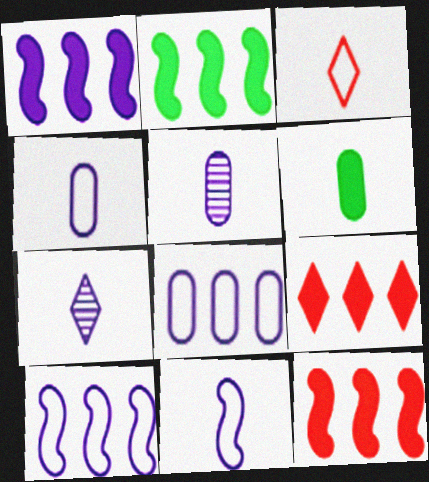[[1, 2, 12]]